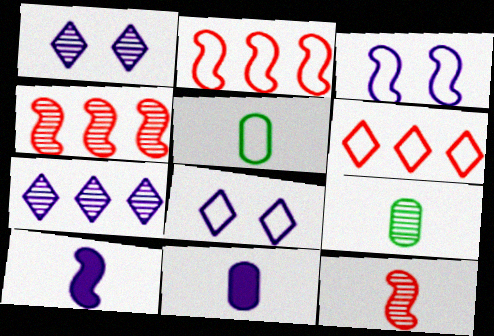[[1, 4, 9], 
[2, 5, 8], 
[3, 5, 6], 
[3, 7, 11]]